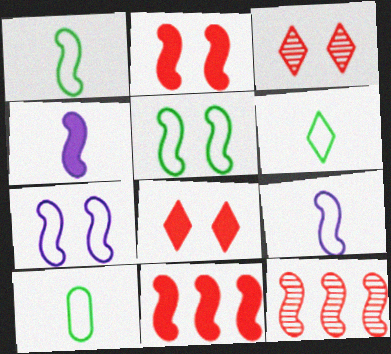[[1, 6, 10], 
[4, 5, 12]]